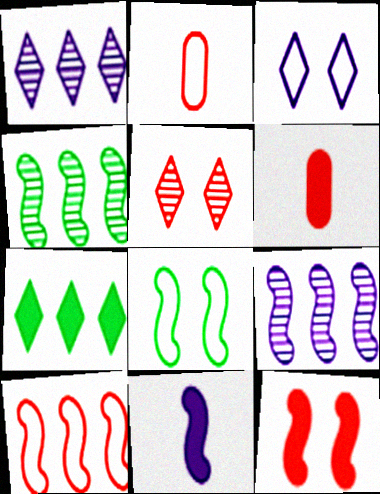[[1, 6, 8], 
[3, 4, 6], 
[5, 6, 10]]